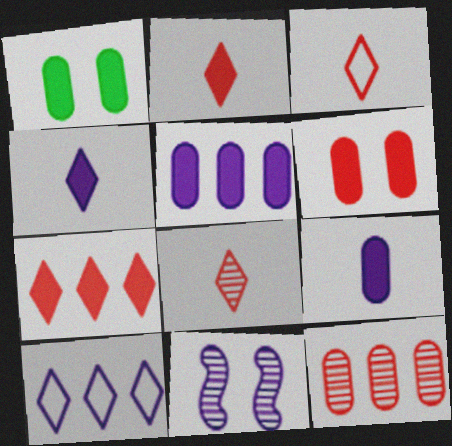[[2, 3, 8], 
[9, 10, 11]]